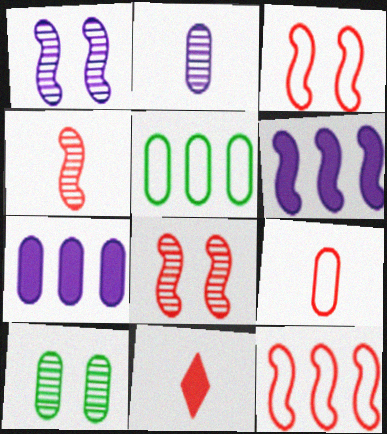[[1, 5, 11], 
[4, 9, 11], 
[7, 9, 10]]